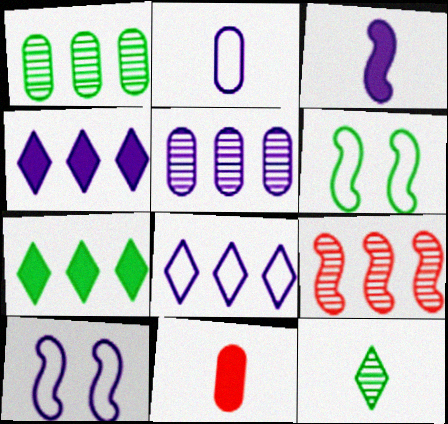[[2, 8, 10], 
[3, 6, 9]]